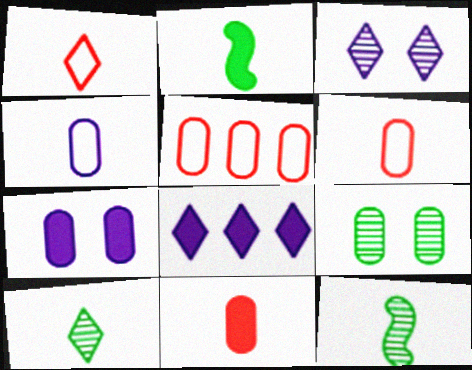[[2, 3, 5]]